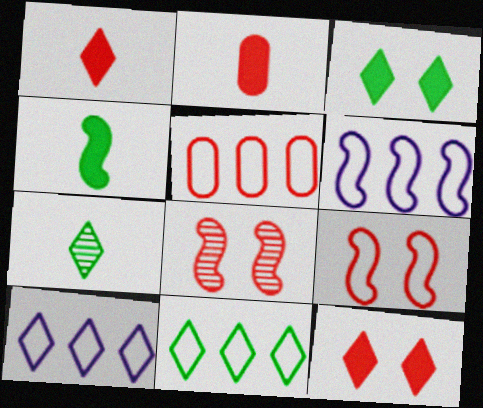[[1, 5, 8], 
[3, 7, 11], 
[4, 6, 8], 
[5, 6, 11], 
[7, 10, 12]]